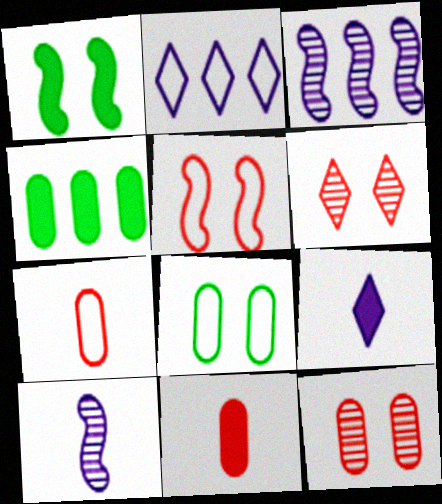[]